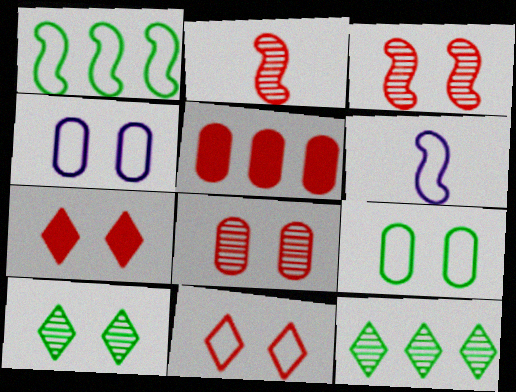[[2, 5, 11], 
[5, 6, 10]]